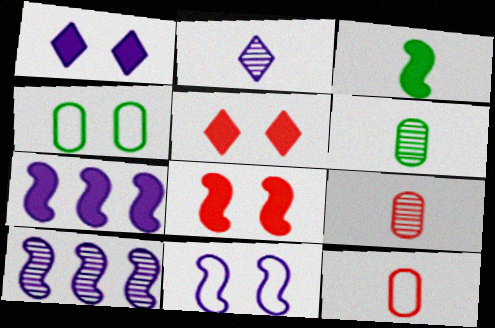[[2, 3, 12], 
[3, 7, 8]]